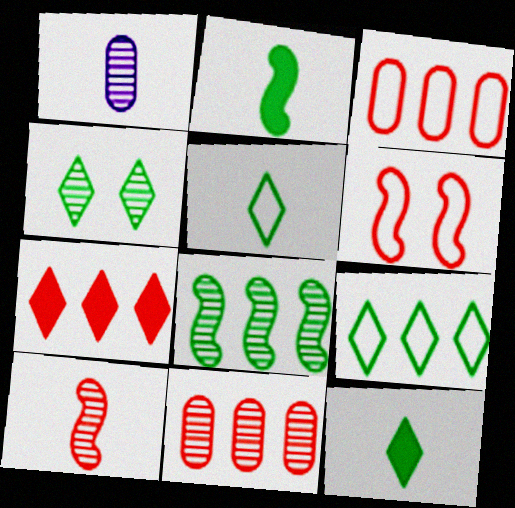[[4, 9, 12]]